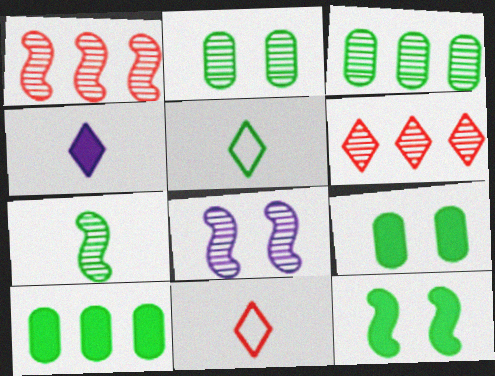[[1, 7, 8], 
[3, 5, 12], 
[8, 10, 11]]